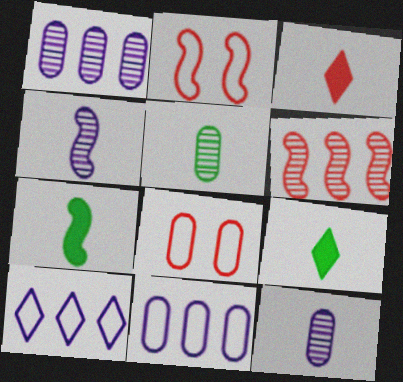[[1, 2, 9], 
[3, 6, 8]]